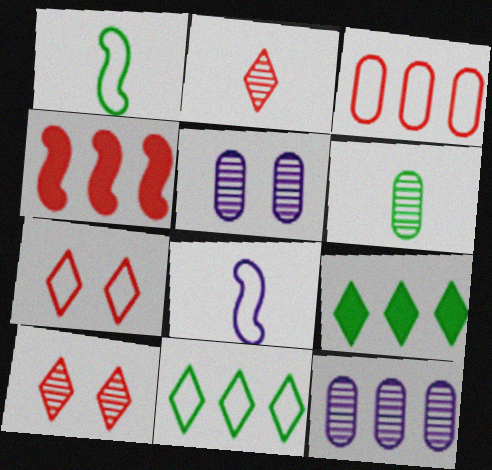[[4, 11, 12]]